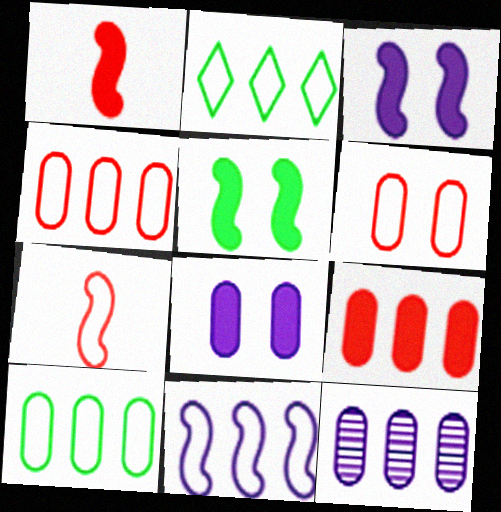[[2, 4, 11], 
[9, 10, 12]]